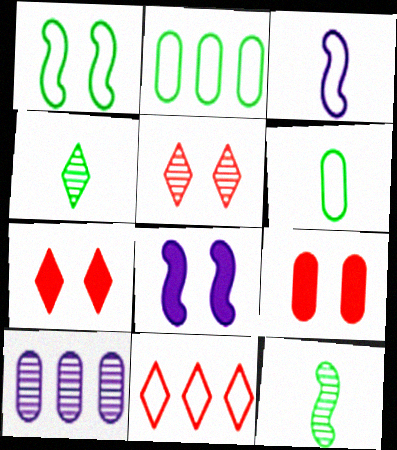[[5, 10, 12], 
[6, 9, 10]]